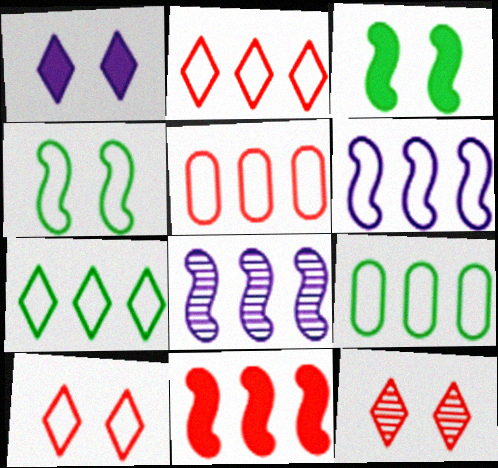[[2, 6, 9], 
[5, 6, 7]]